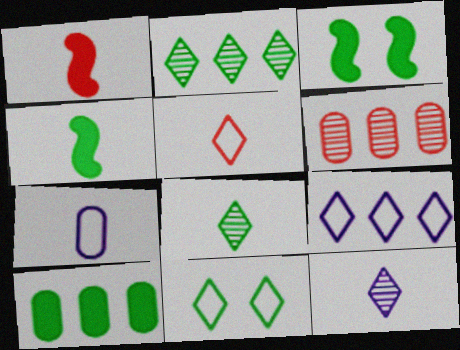[[1, 7, 8], 
[5, 9, 11]]